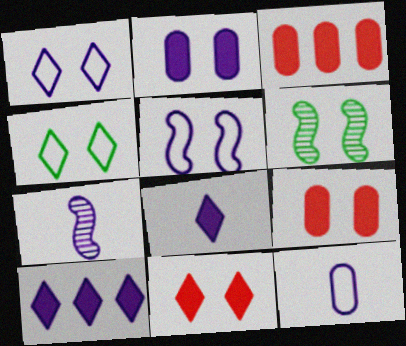[[1, 6, 9], 
[3, 4, 7], 
[7, 8, 12]]